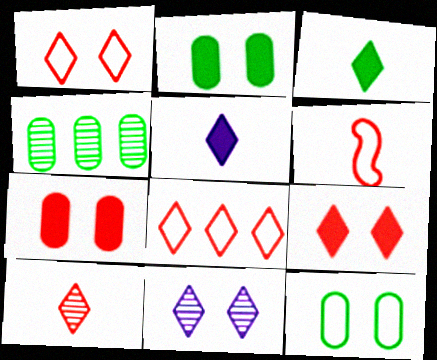[[3, 8, 11], 
[8, 9, 10]]